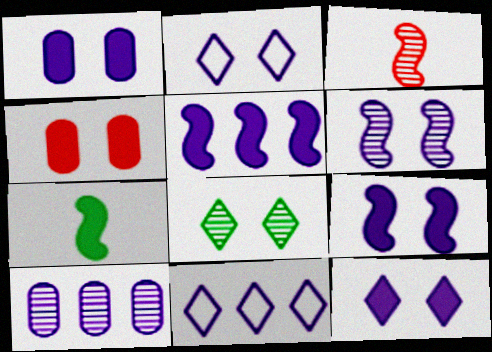[[1, 2, 6], 
[1, 9, 12], 
[3, 8, 10], 
[5, 10, 11]]